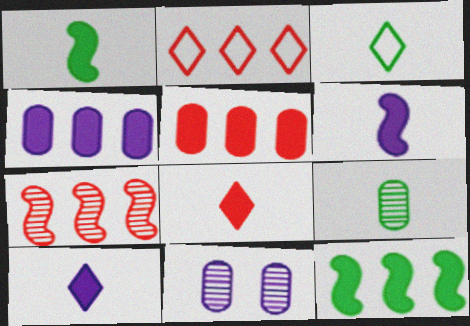[[1, 2, 11], 
[1, 3, 9], 
[2, 5, 7]]